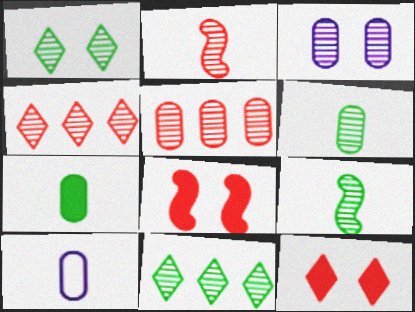[[2, 3, 11], 
[3, 4, 9], 
[3, 5, 6], 
[8, 10, 11]]